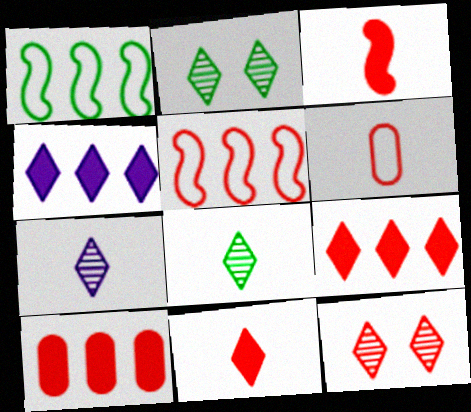[]